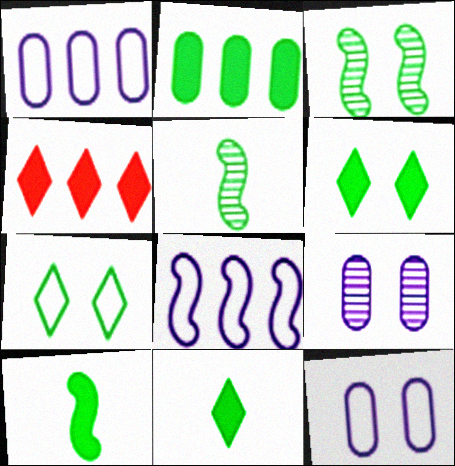[[2, 5, 7], 
[2, 6, 10], 
[4, 5, 12]]